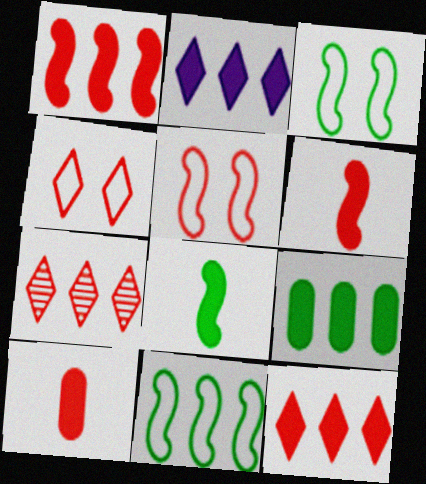[[1, 2, 9], 
[5, 7, 10]]